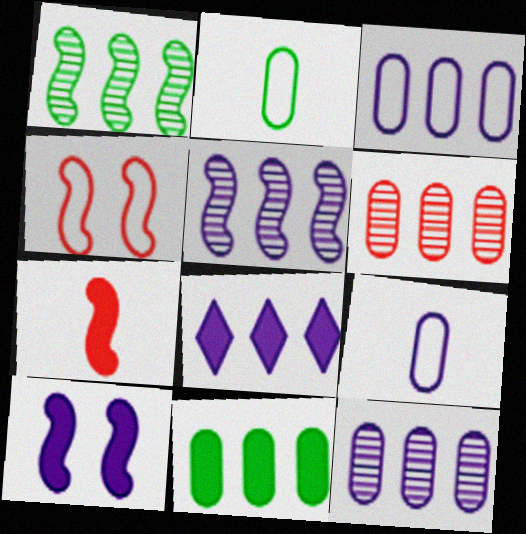[[3, 5, 8], 
[3, 6, 11]]